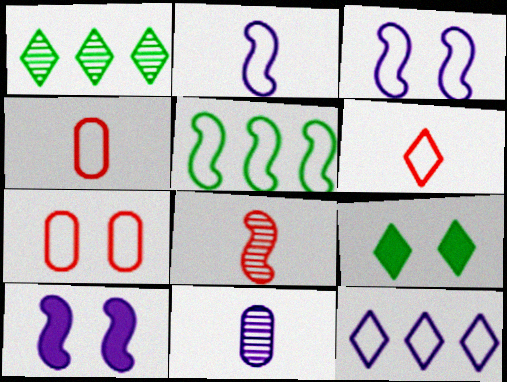[[1, 4, 10], 
[5, 8, 10], 
[10, 11, 12]]